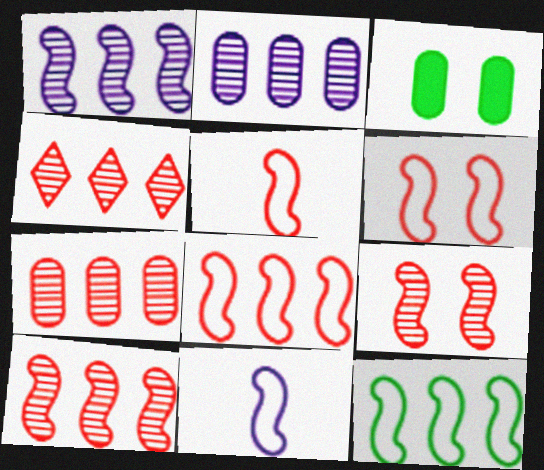[[3, 4, 11], 
[4, 7, 10], 
[5, 6, 8], 
[6, 11, 12]]